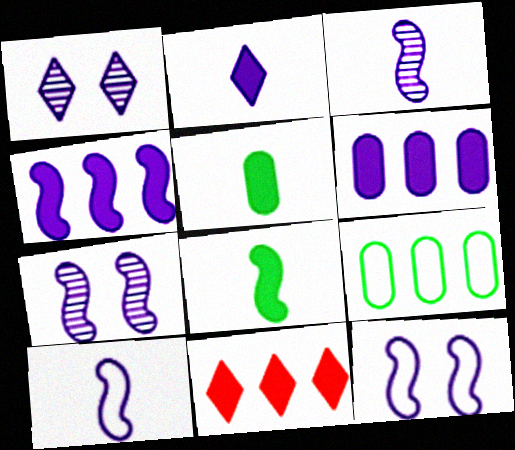[[1, 6, 10], 
[3, 4, 12], 
[4, 7, 10]]